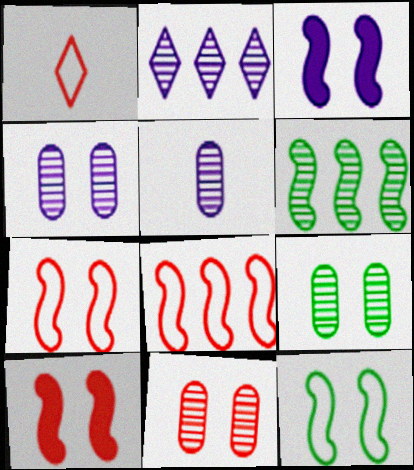[[4, 9, 11]]